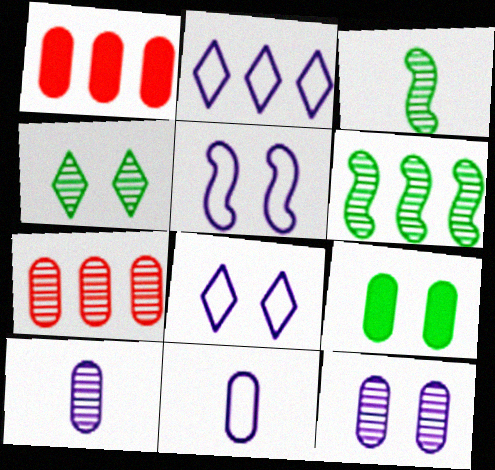[[1, 2, 6], 
[1, 3, 8], 
[2, 5, 11], 
[7, 9, 11]]